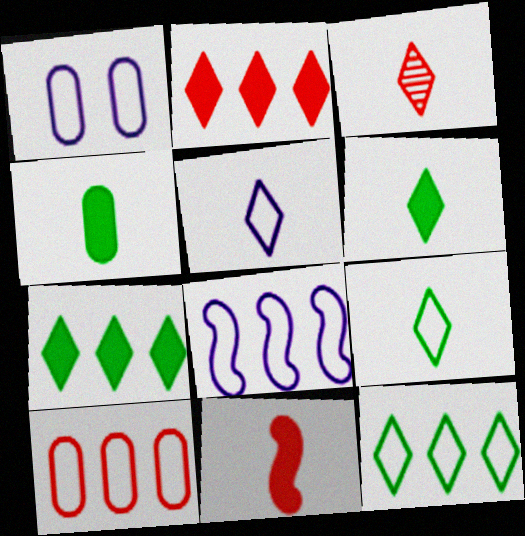[[1, 5, 8], 
[3, 5, 6], 
[8, 10, 12]]